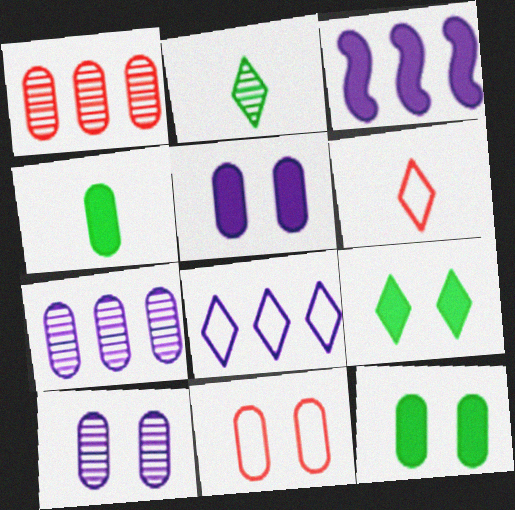[[2, 3, 11], 
[3, 7, 8], 
[4, 7, 11], 
[10, 11, 12]]